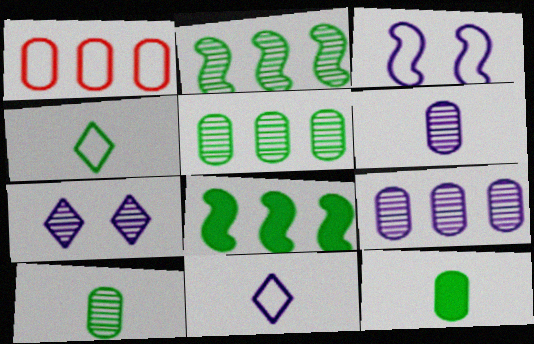[[1, 3, 4]]